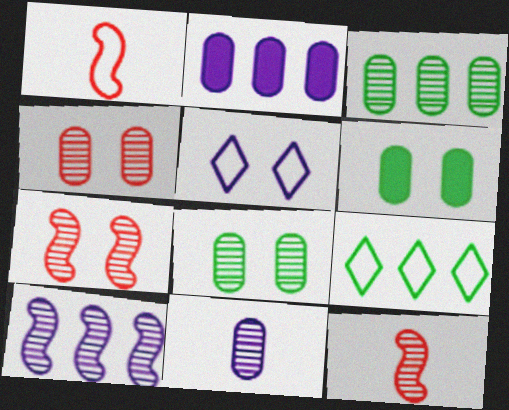[[3, 4, 11], 
[5, 6, 7]]